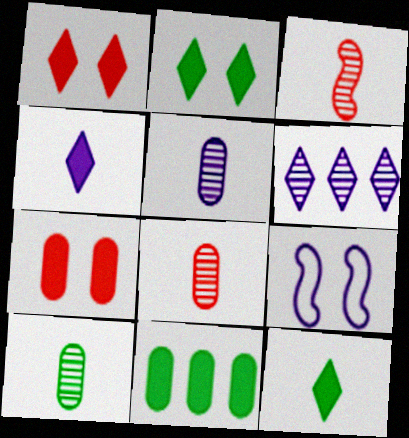[[5, 8, 10]]